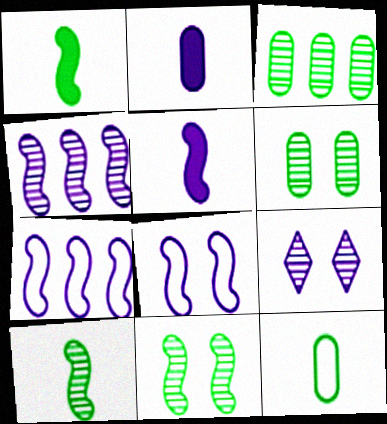[[2, 7, 9], 
[4, 5, 8]]